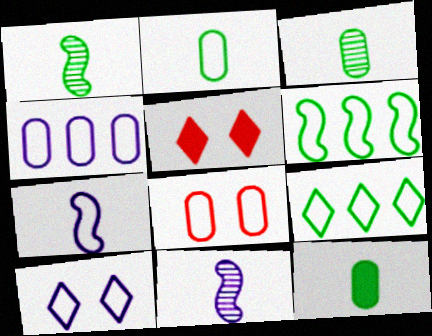[[1, 4, 5], 
[2, 3, 12], 
[2, 4, 8], 
[4, 7, 10], 
[7, 8, 9]]